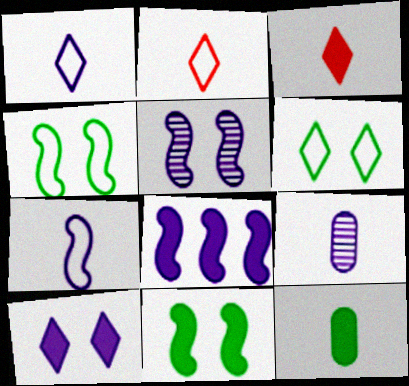[[5, 7, 8]]